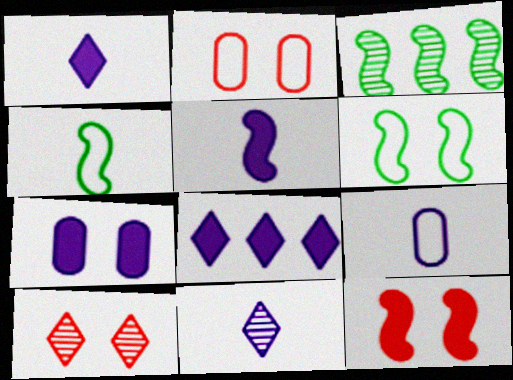[[1, 2, 3], 
[2, 10, 12], 
[5, 7, 8], 
[5, 9, 11], 
[6, 7, 10]]